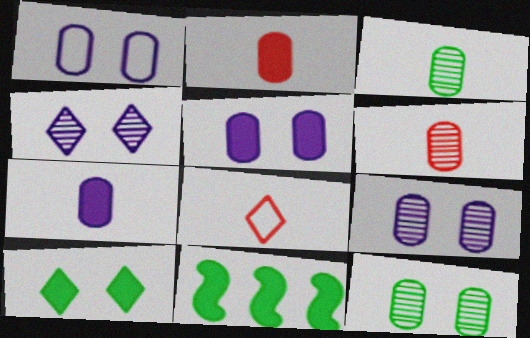[[1, 5, 9], 
[8, 9, 11]]